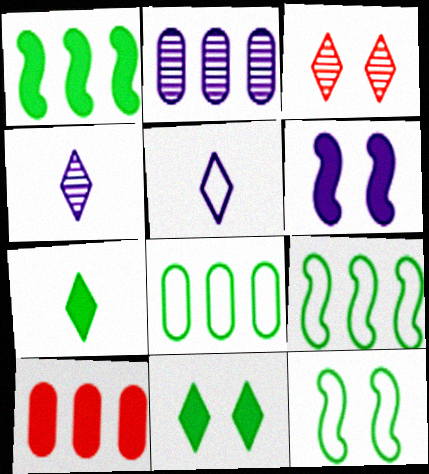[[2, 5, 6], 
[2, 8, 10], 
[4, 10, 12], 
[6, 7, 10]]